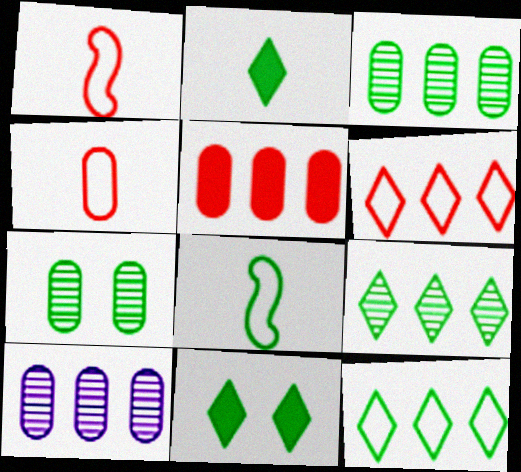[[1, 10, 11], 
[3, 8, 11]]